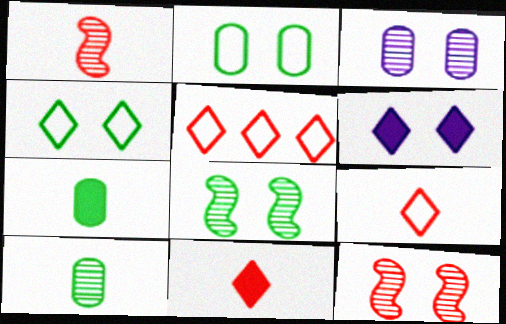[[2, 6, 12]]